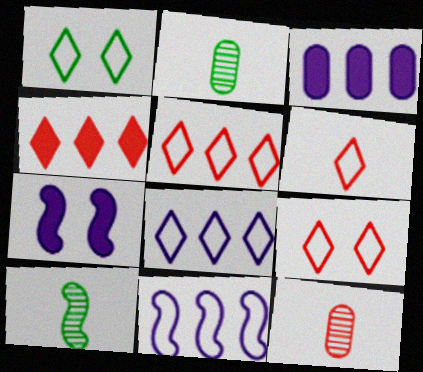[[1, 6, 8], 
[2, 5, 7], 
[3, 9, 10], 
[5, 6, 9]]